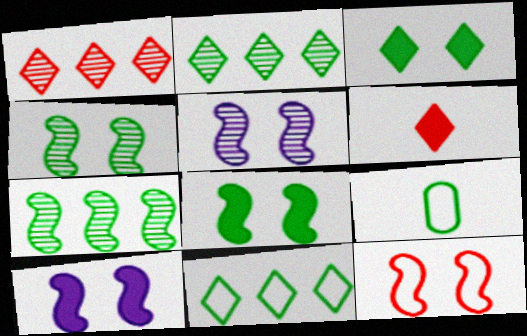[[1, 9, 10], 
[2, 8, 9], 
[3, 7, 9], 
[4, 10, 12], 
[5, 8, 12]]